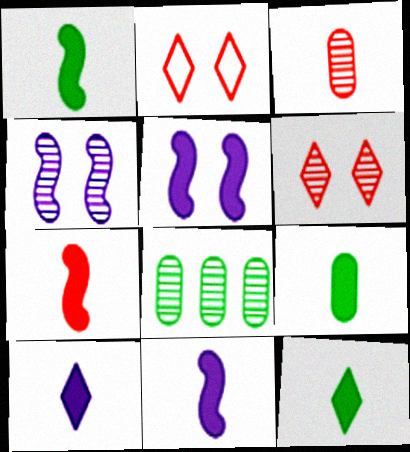[[1, 7, 11], 
[1, 9, 12], 
[2, 8, 11], 
[7, 9, 10]]